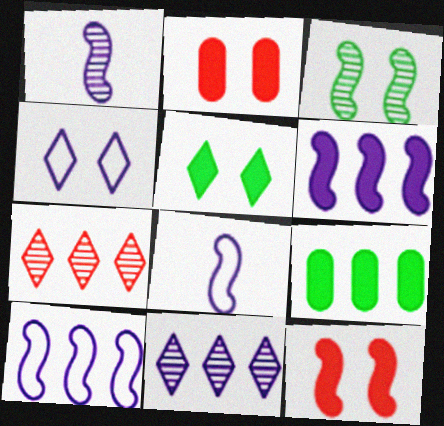[[2, 3, 4], 
[7, 9, 10]]